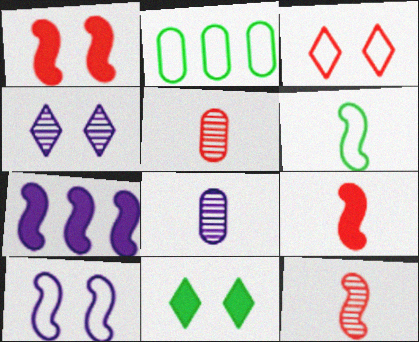[[2, 4, 9], 
[3, 4, 11]]